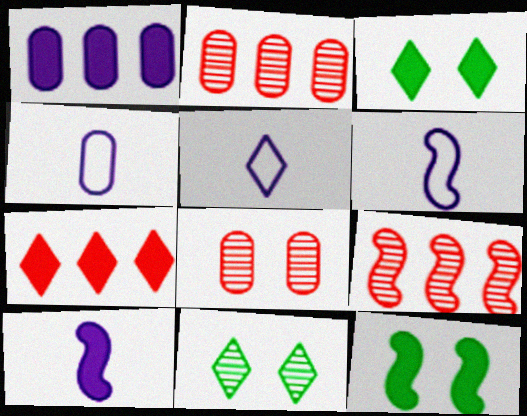[[2, 3, 6], 
[2, 5, 12], 
[3, 4, 9], 
[4, 5, 6], 
[5, 7, 11], 
[6, 9, 12]]